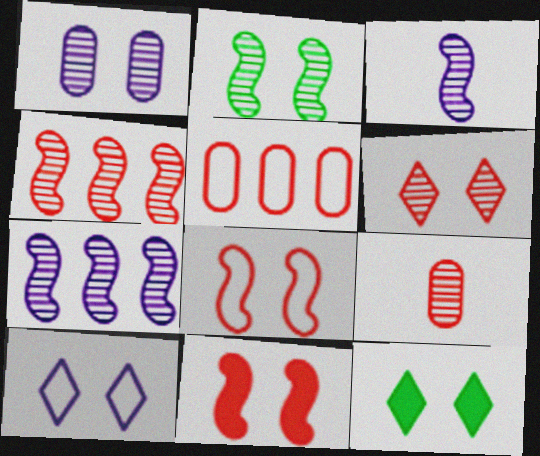[[1, 2, 6], 
[1, 8, 12], 
[2, 3, 4], 
[3, 5, 12], 
[4, 6, 9], 
[6, 10, 12]]